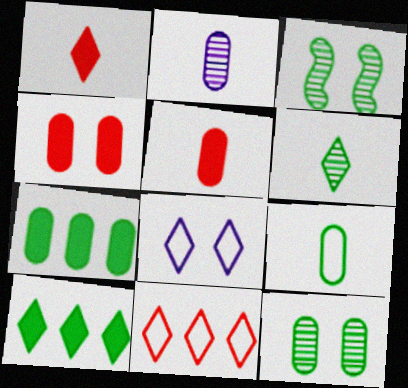[[2, 5, 9], 
[3, 4, 8], 
[3, 9, 10], 
[7, 9, 12]]